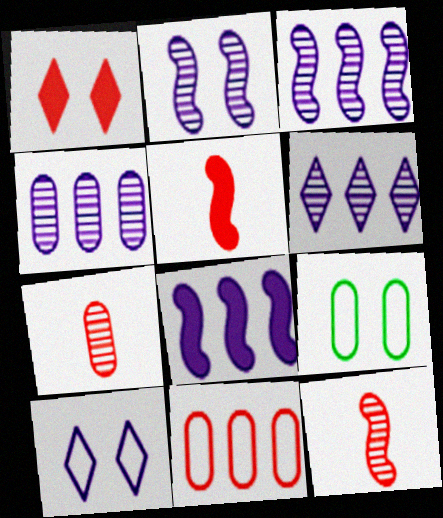[[1, 2, 9], 
[1, 11, 12], 
[3, 4, 6], 
[5, 6, 9]]